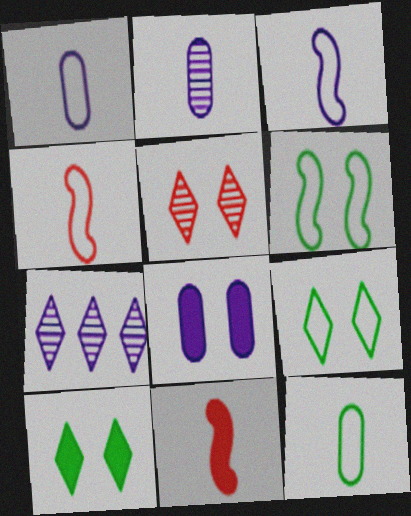[[3, 7, 8], 
[5, 6, 8]]